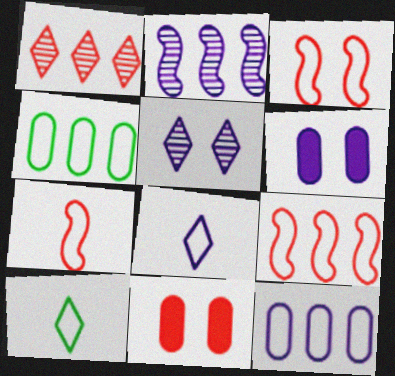[[1, 7, 11], 
[2, 6, 8], 
[2, 10, 11], 
[3, 4, 8], 
[3, 7, 9], 
[3, 10, 12]]